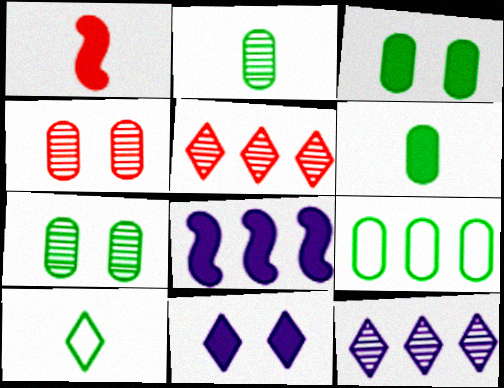[[2, 3, 9], 
[4, 8, 10], 
[5, 8, 9], 
[5, 10, 11], 
[6, 7, 9]]